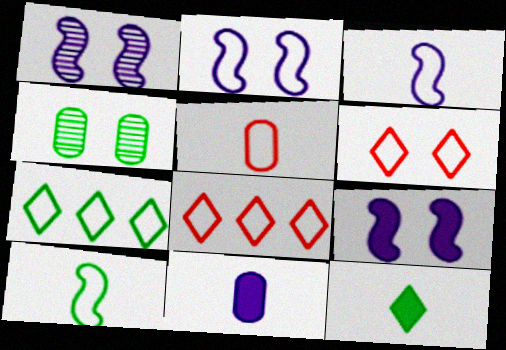[[1, 2, 9], 
[2, 5, 7], 
[4, 6, 9]]